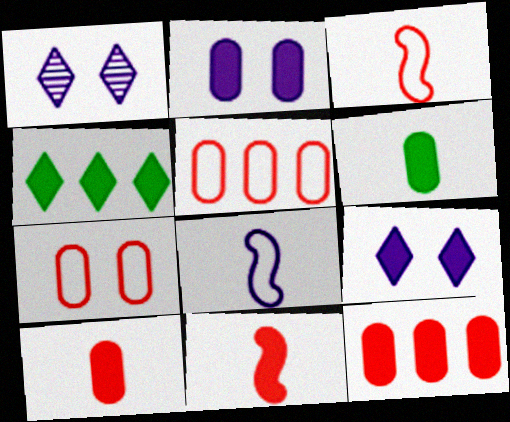[[2, 4, 11], 
[2, 6, 12]]